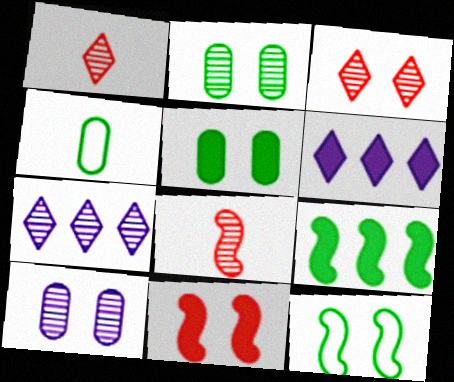[[2, 7, 8], 
[4, 7, 11]]